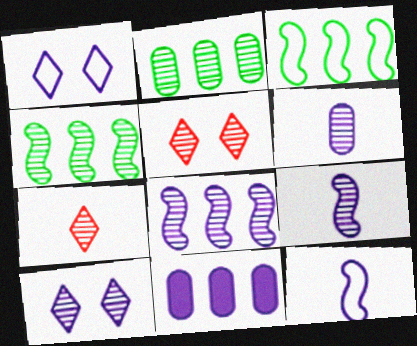[[1, 9, 11], 
[2, 5, 9], 
[4, 5, 6], 
[6, 8, 10], 
[10, 11, 12]]